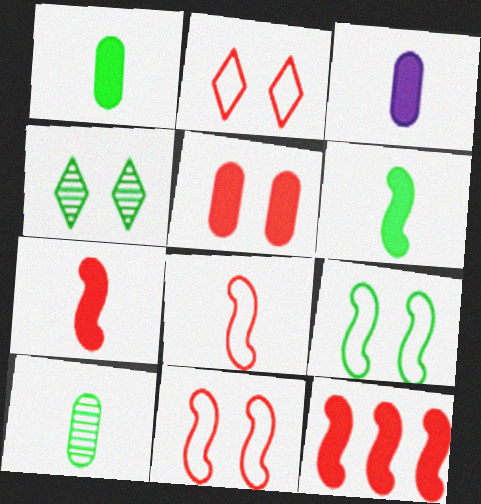[]